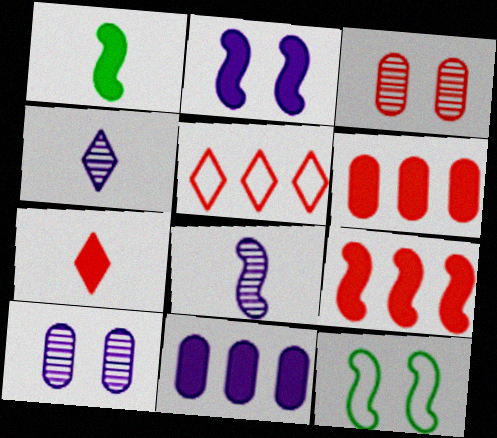[[1, 2, 9], 
[1, 5, 10], 
[4, 6, 12], 
[8, 9, 12]]